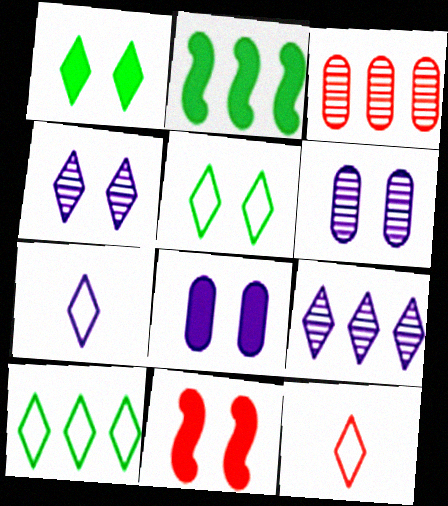[[1, 8, 11], 
[1, 9, 12], 
[2, 6, 12], 
[3, 11, 12], 
[5, 6, 11]]